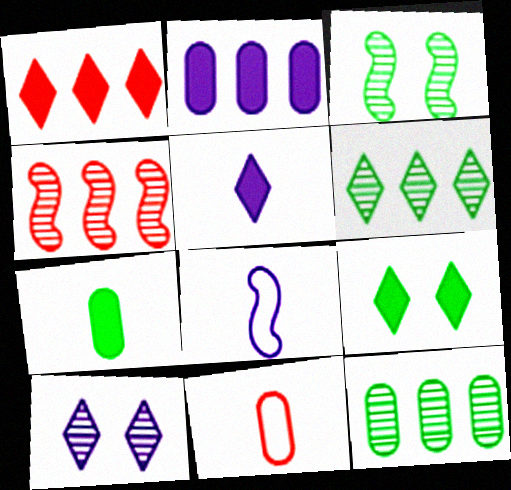[[1, 5, 9], 
[2, 8, 10]]